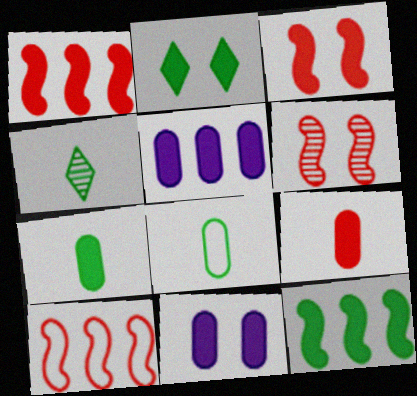[[2, 3, 11], 
[2, 7, 12], 
[4, 10, 11]]